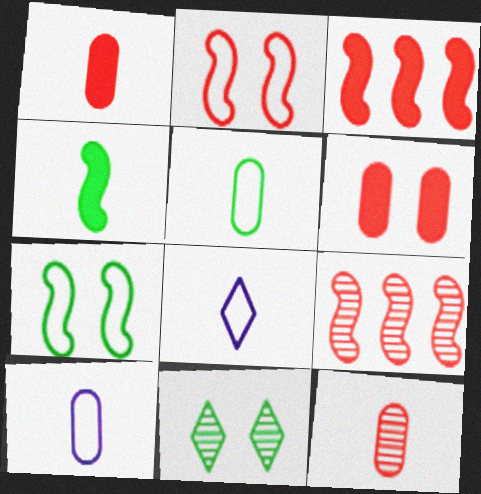[[3, 10, 11], 
[4, 8, 12]]